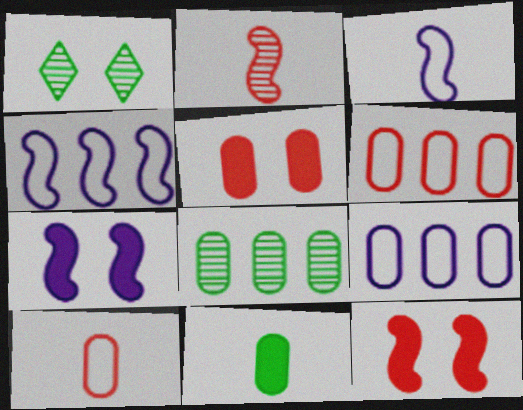[]